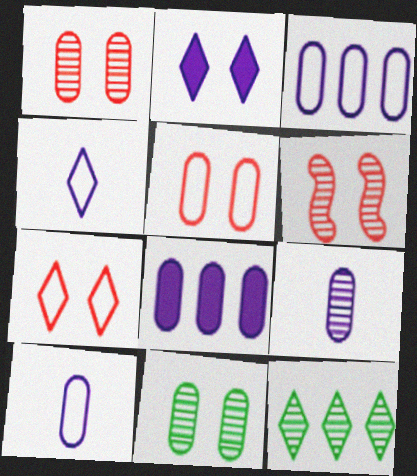[[6, 9, 12]]